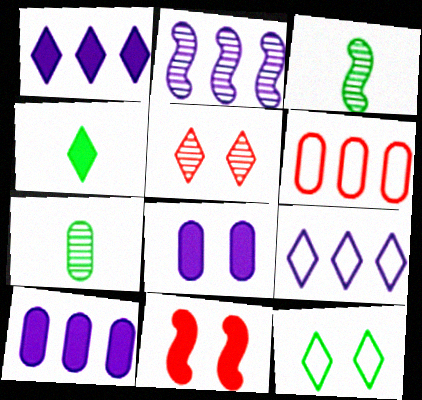[[2, 5, 7], 
[2, 9, 10], 
[4, 5, 9], 
[4, 10, 11], 
[6, 7, 8], 
[7, 9, 11]]